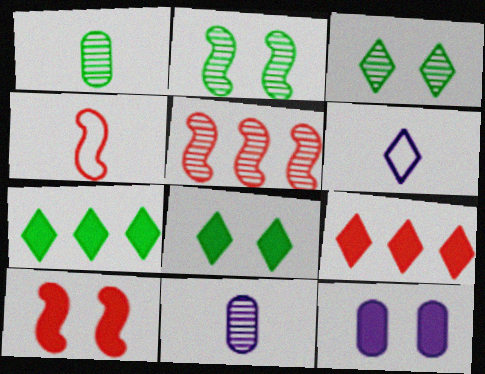[[3, 5, 11], 
[3, 6, 9], 
[4, 5, 10], 
[8, 10, 12]]